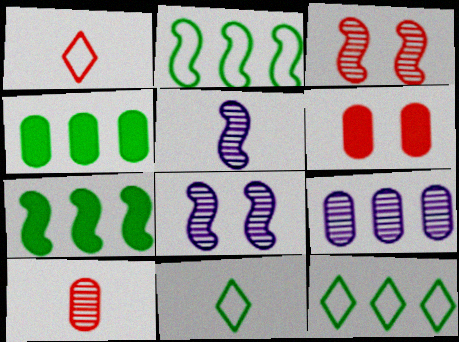[[1, 4, 8], 
[5, 6, 12]]